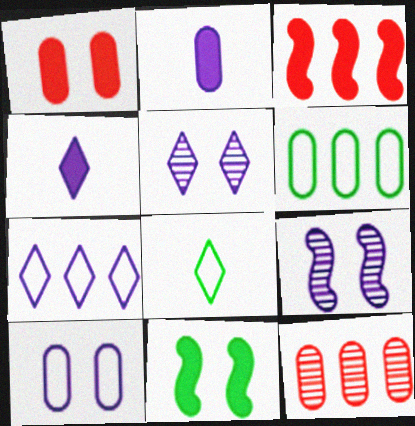[[2, 7, 9], 
[4, 5, 7]]